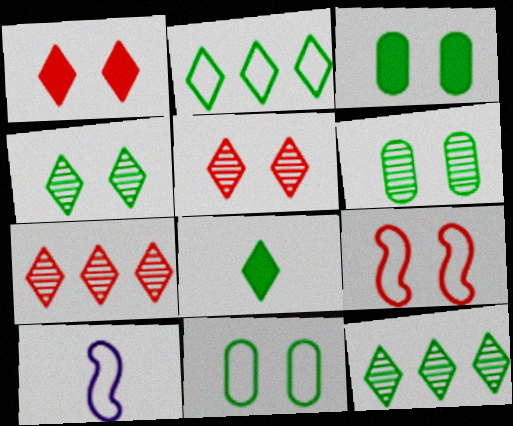[[2, 4, 8], 
[3, 6, 11], 
[3, 7, 10]]